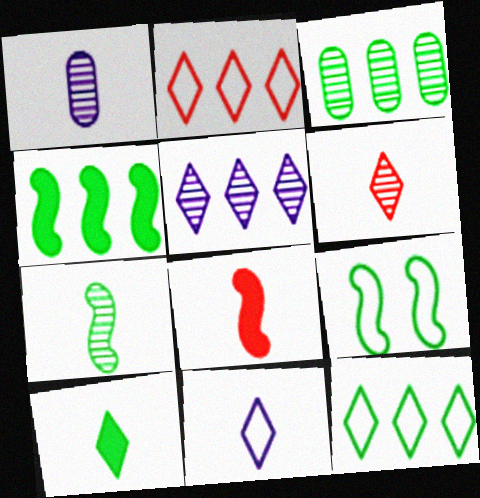[[1, 6, 7], 
[3, 4, 12], 
[3, 9, 10], 
[4, 7, 9], 
[6, 10, 11]]